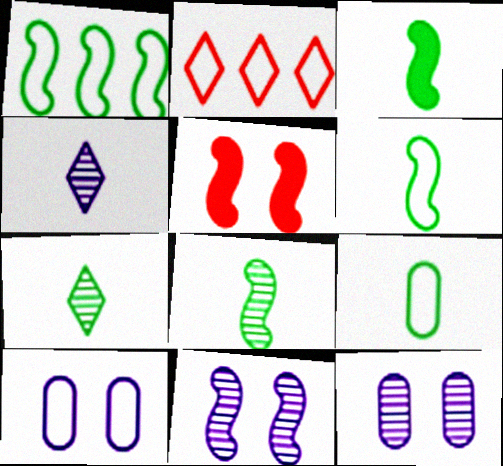[[2, 3, 12], 
[2, 6, 10], 
[3, 6, 8], 
[3, 7, 9]]